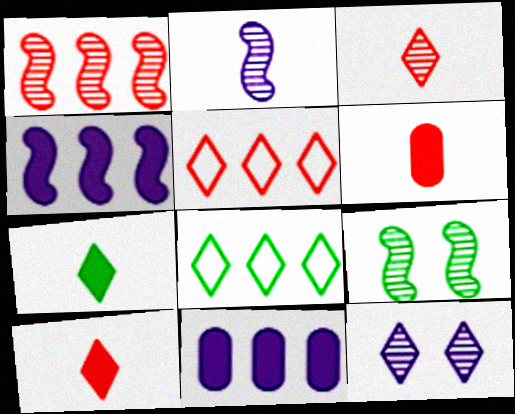[[1, 2, 9], 
[1, 8, 11], 
[5, 7, 12], 
[8, 10, 12]]